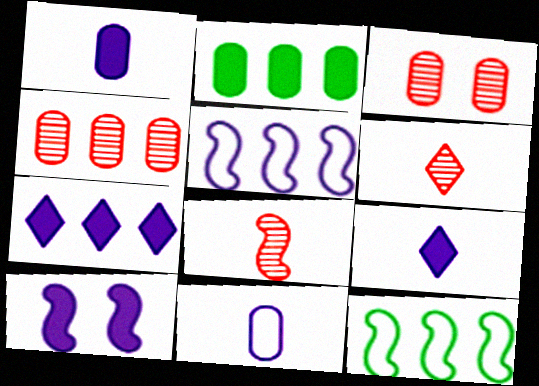[[1, 7, 10], 
[2, 3, 11], 
[3, 9, 12], 
[4, 7, 12], 
[8, 10, 12]]